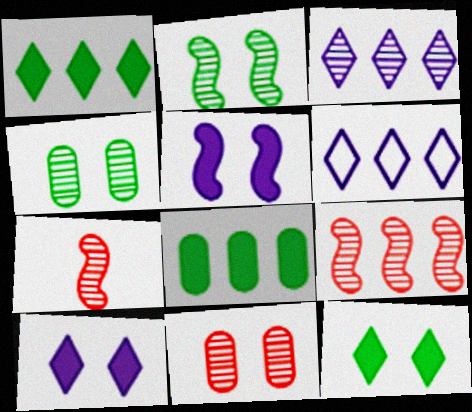[[3, 4, 7], 
[6, 8, 9]]